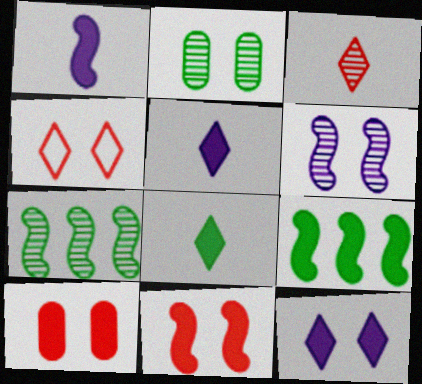[[1, 9, 11], 
[5, 9, 10]]